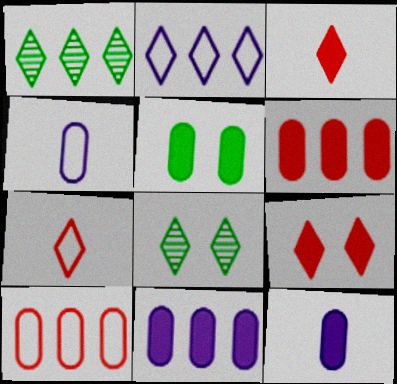[[2, 3, 8], 
[5, 6, 12]]